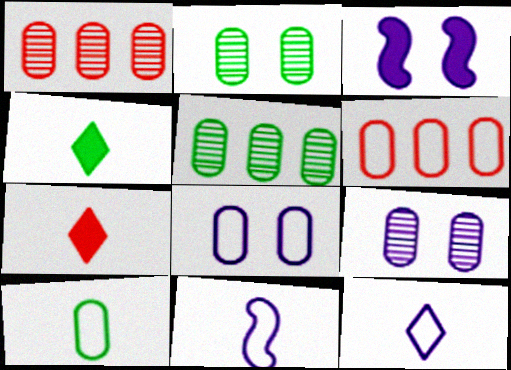[[6, 8, 10]]